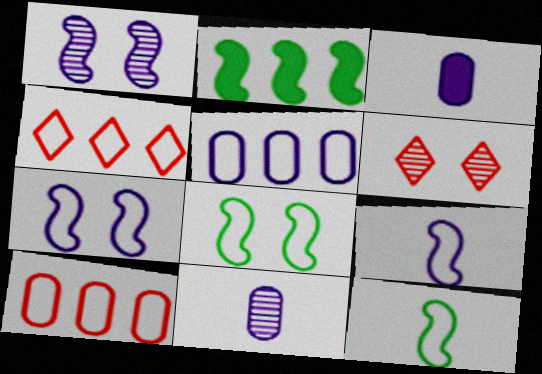[]